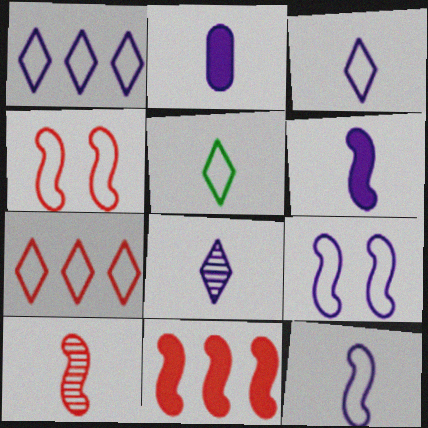[[2, 5, 10], 
[2, 8, 12], 
[4, 10, 11]]